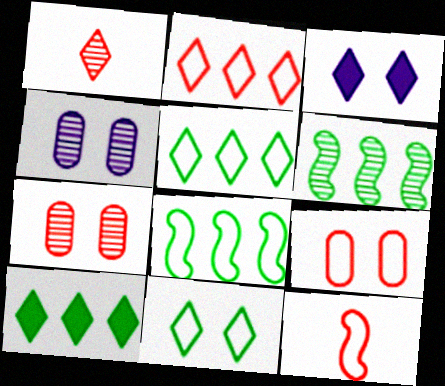[[1, 3, 5], 
[1, 4, 6], 
[2, 9, 12], 
[4, 10, 12]]